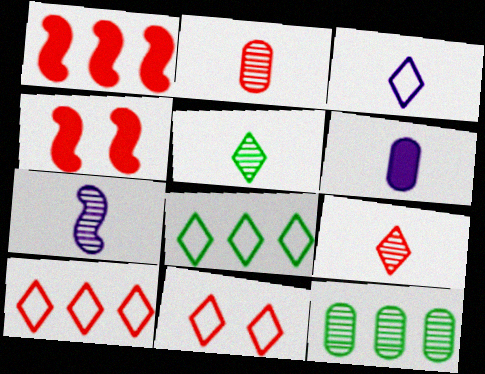[[1, 2, 11], 
[2, 4, 10], 
[2, 5, 7], 
[3, 4, 12], 
[3, 6, 7], 
[3, 8, 11]]